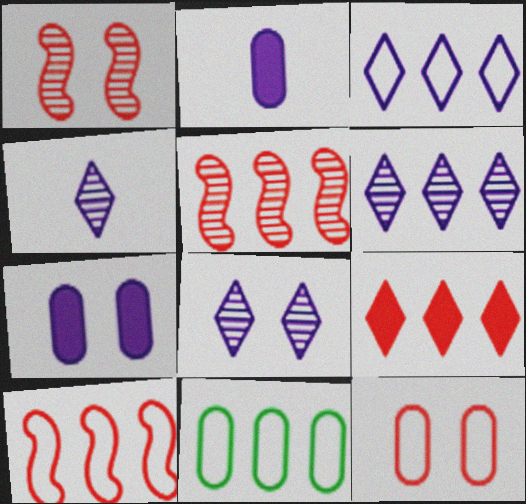[[3, 10, 11], 
[4, 6, 8]]